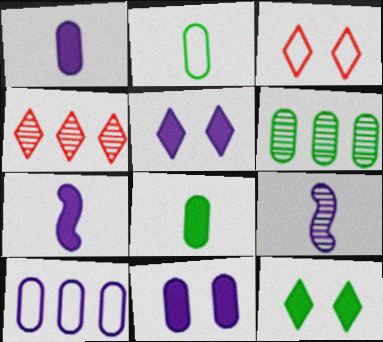[[3, 6, 7], 
[5, 9, 10]]